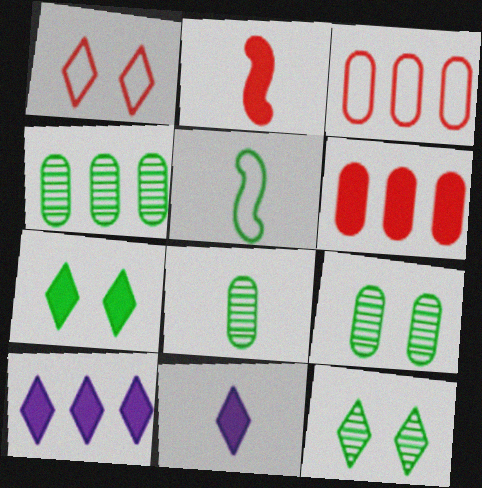[[4, 5, 7], 
[4, 8, 9]]